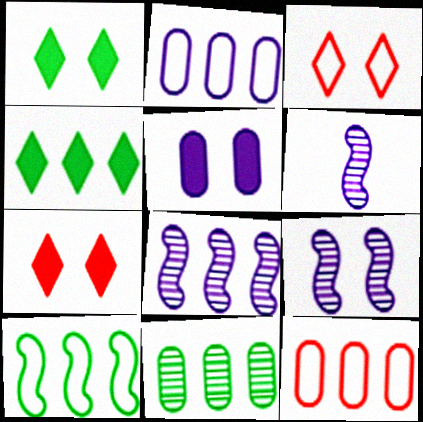[[1, 6, 12], 
[4, 8, 12], 
[4, 10, 11], 
[6, 8, 9]]